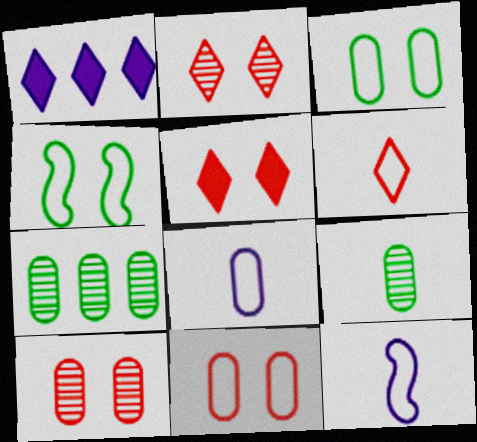[[5, 7, 12]]